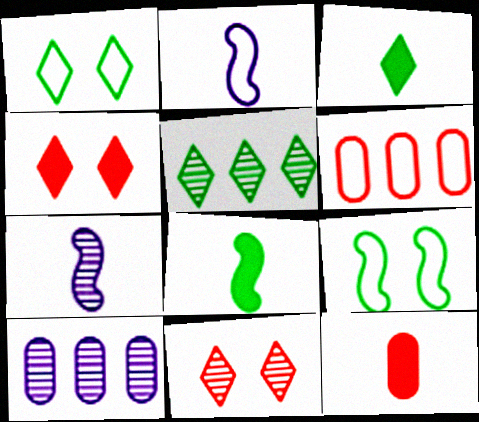[[1, 2, 6], 
[1, 3, 5]]